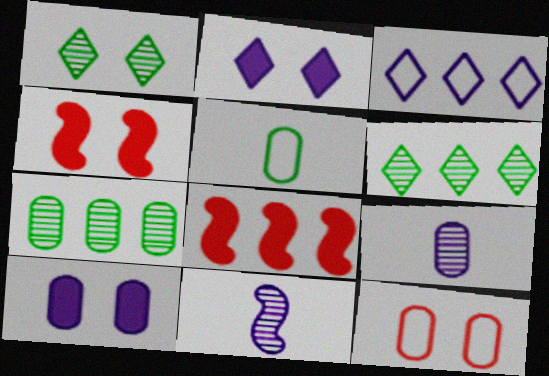[[3, 7, 8], 
[3, 10, 11]]